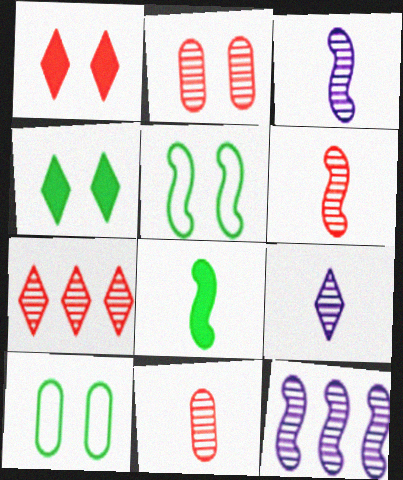[[2, 6, 7]]